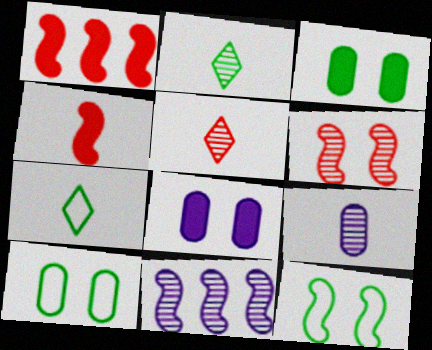[[4, 7, 9], 
[4, 11, 12]]